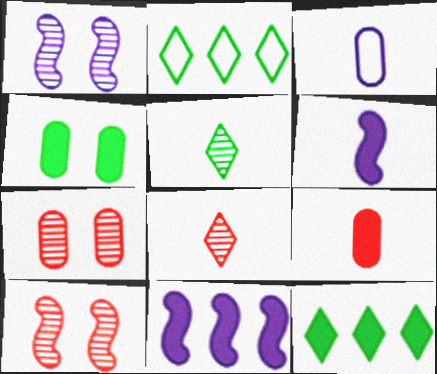[[1, 2, 9], 
[2, 6, 7], 
[3, 10, 12]]